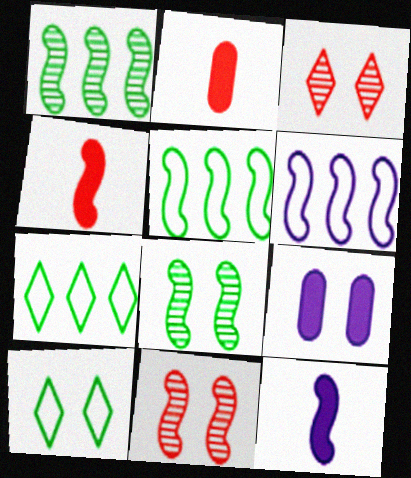[[4, 6, 8], 
[5, 11, 12], 
[9, 10, 11]]